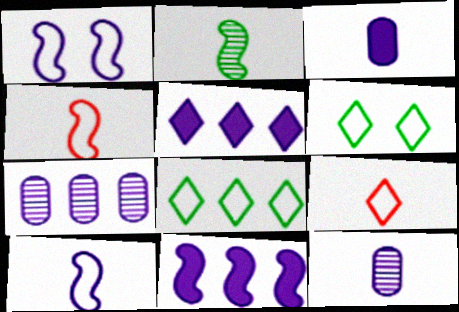[[1, 5, 12], 
[2, 3, 9]]